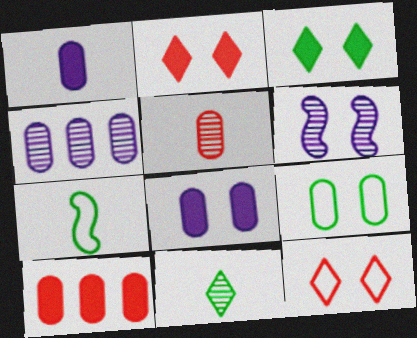[[2, 4, 7], 
[2, 6, 9]]